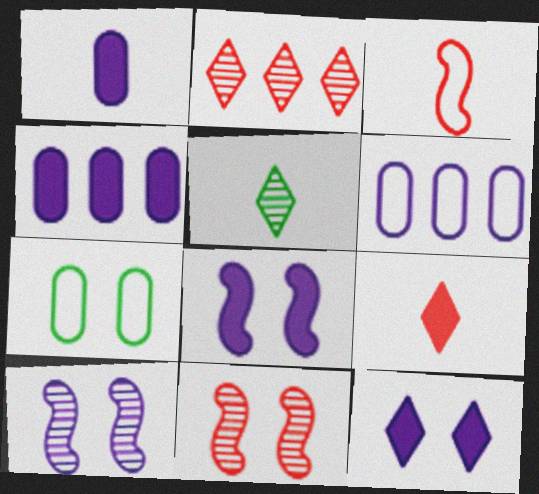[[1, 3, 5], 
[7, 11, 12]]